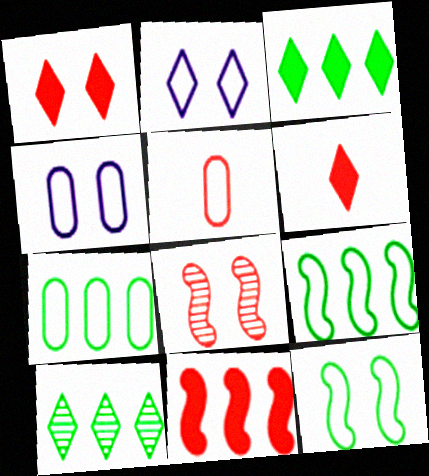[[2, 5, 9], 
[2, 6, 10], 
[4, 5, 7]]